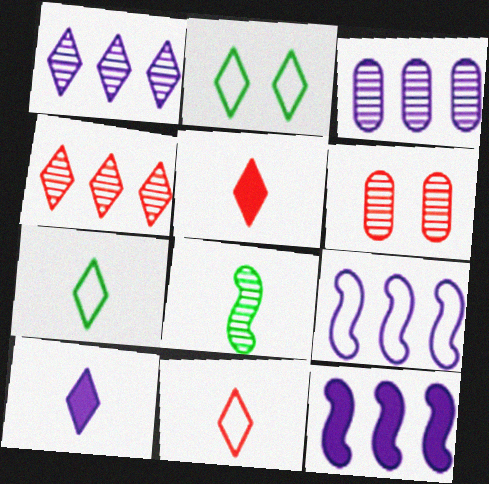[[1, 2, 5], 
[1, 6, 8], 
[2, 4, 10], 
[6, 7, 12]]